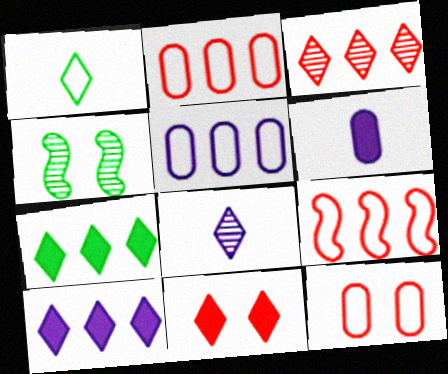[]